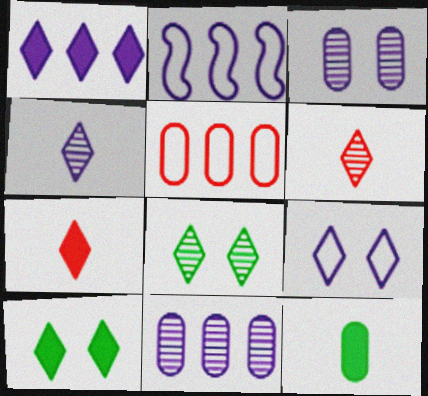[[1, 2, 11], 
[1, 4, 9], 
[1, 7, 10], 
[3, 5, 12]]